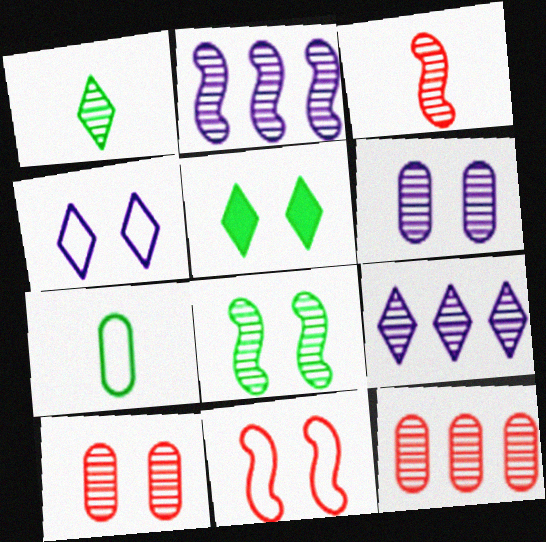[[1, 2, 10], 
[2, 3, 8], 
[5, 6, 11]]